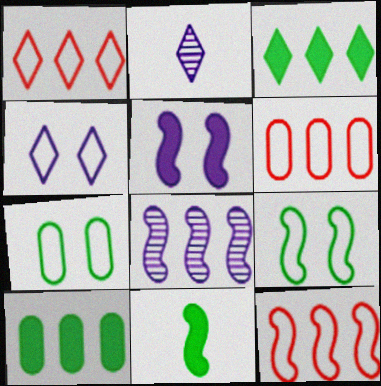[[1, 6, 12], 
[1, 8, 10], 
[3, 6, 8]]